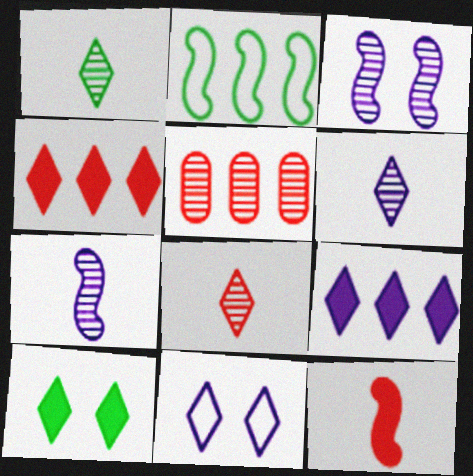[[1, 3, 5], 
[1, 4, 11], 
[1, 6, 8], 
[2, 3, 12], 
[2, 5, 9], 
[6, 9, 11]]